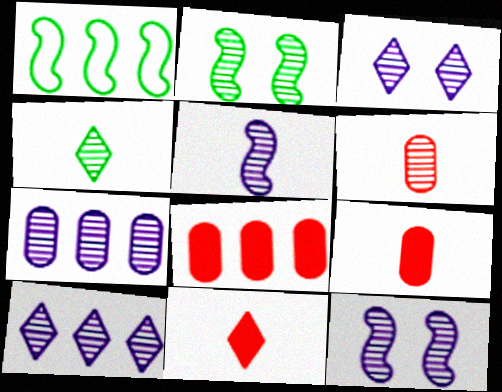[[1, 3, 9], 
[1, 8, 10], 
[2, 6, 10], 
[3, 5, 7], 
[4, 5, 6]]